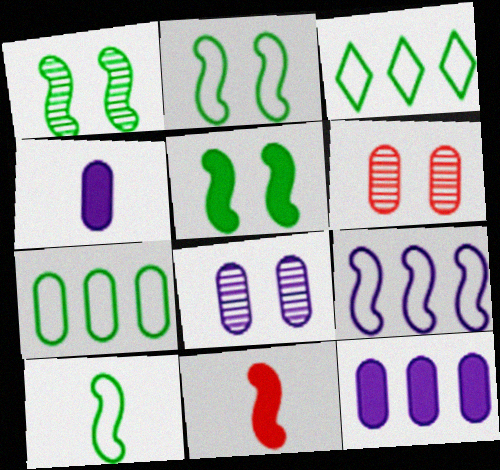[[1, 2, 5], 
[1, 9, 11], 
[3, 8, 11], 
[4, 6, 7]]